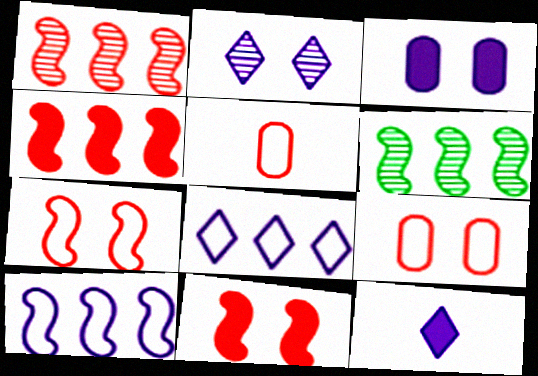[[2, 8, 12], 
[4, 6, 10], 
[6, 9, 12]]